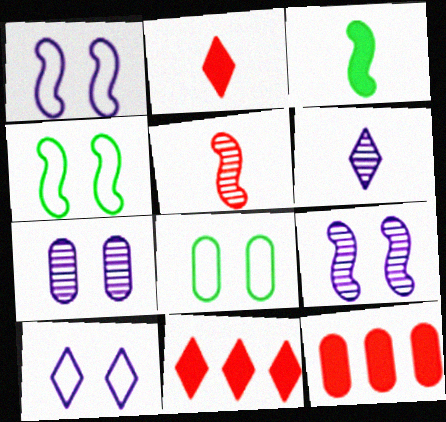[[4, 6, 12]]